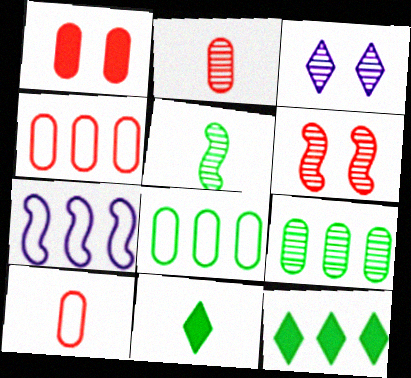[[1, 2, 4]]